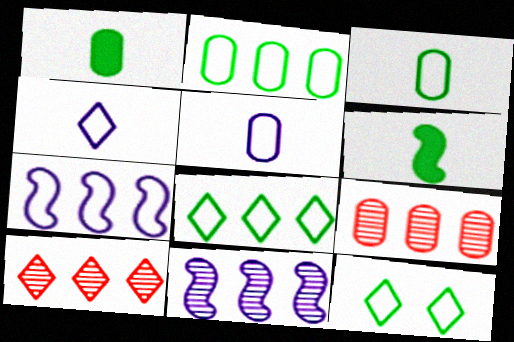[]